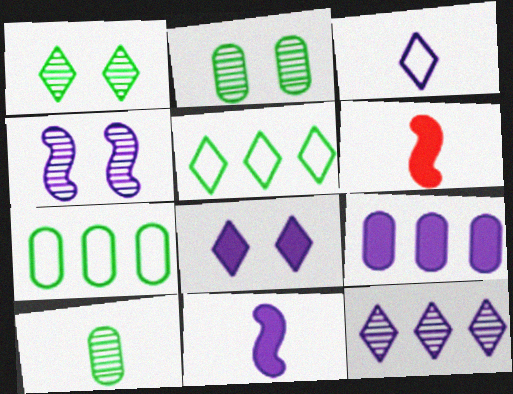[[3, 4, 9], 
[3, 6, 10], 
[3, 8, 12], 
[8, 9, 11]]